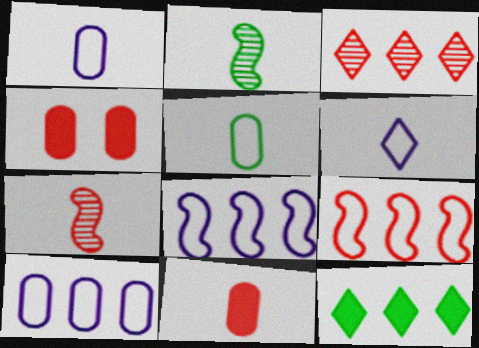[[2, 6, 11]]